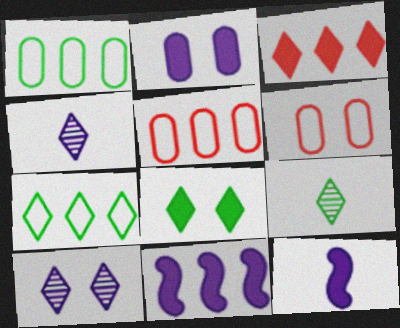[[6, 9, 11], 
[7, 8, 9]]